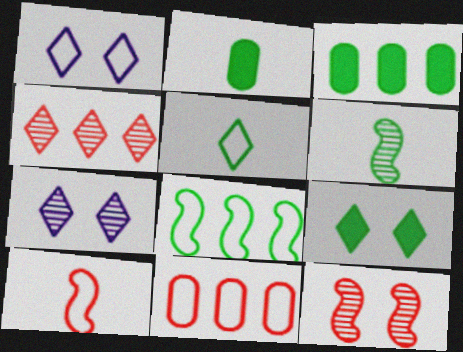[[2, 5, 6], 
[3, 7, 10]]